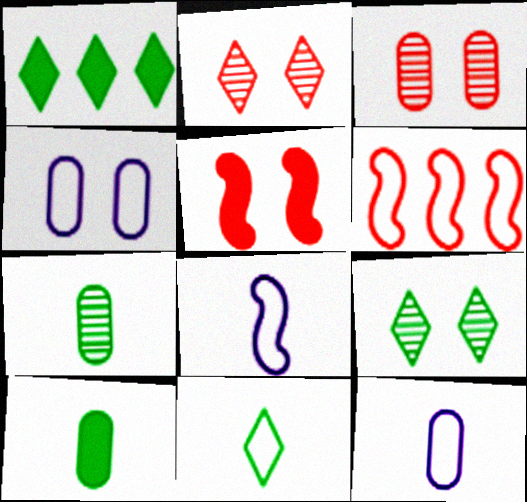[[1, 3, 8], 
[1, 9, 11], 
[4, 5, 9], 
[4, 6, 11]]